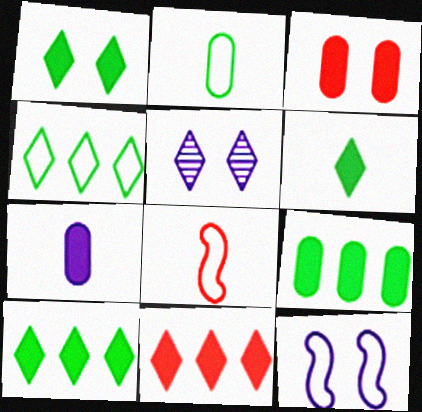[[1, 6, 10], 
[3, 7, 9], 
[5, 8, 9]]